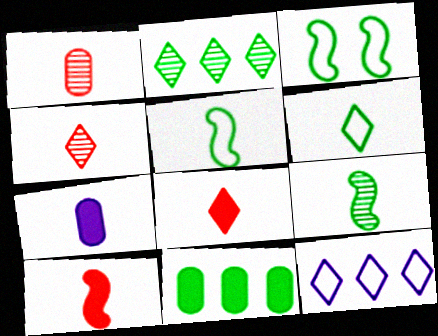[[4, 5, 7]]